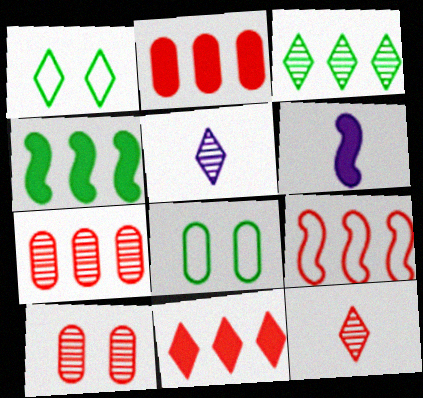[[1, 5, 11], 
[1, 6, 7], 
[7, 9, 11]]